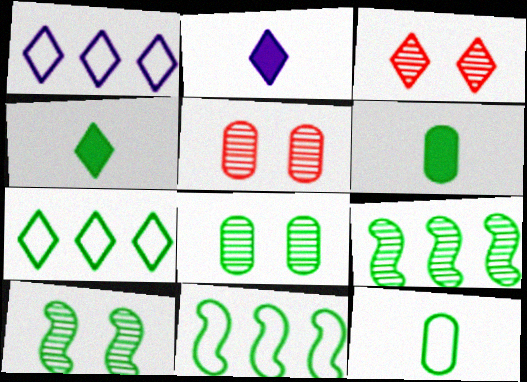[[1, 3, 4], 
[2, 3, 7], 
[2, 5, 11], 
[4, 8, 11], 
[6, 7, 10]]